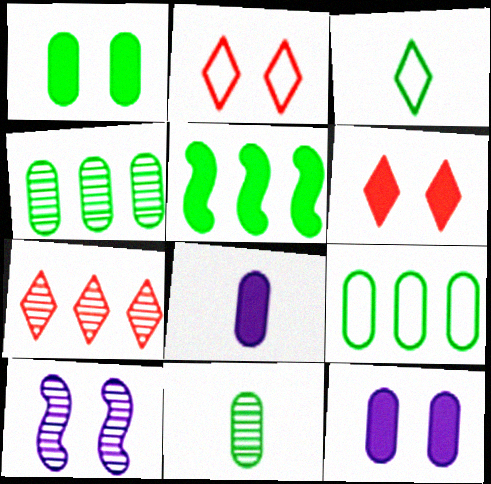[[1, 2, 10], 
[1, 9, 11], 
[5, 6, 8], 
[7, 10, 11]]